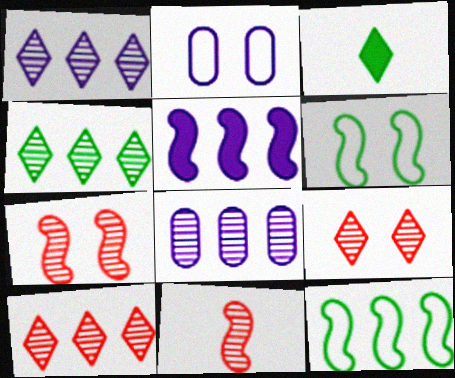[[1, 4, 10], 
[5, 6, 11]]